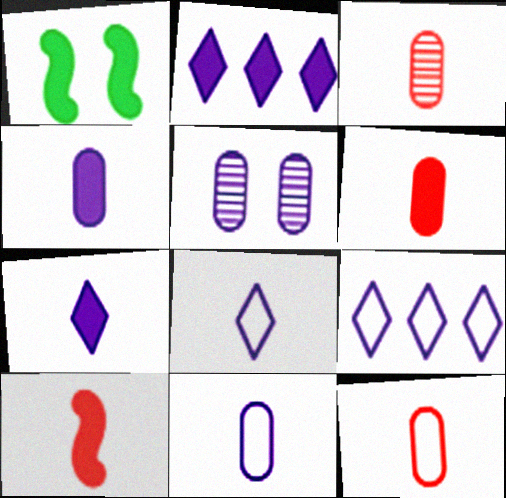[[1, 2, 6], 
[1, 3, 9], 
[3, 6, 12]]